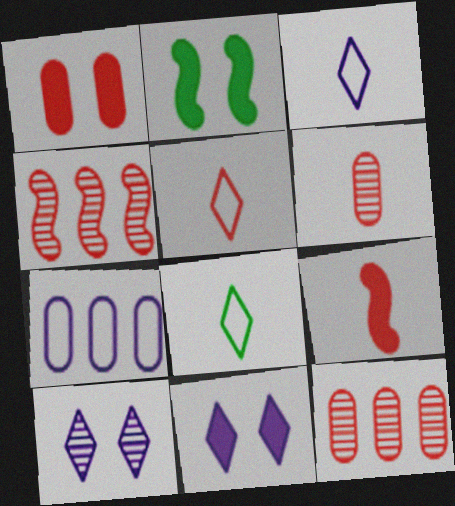[[1, 2, 11], 
[1, 4, 5], 
[2, 3, 12], 
[3, 5, 8], 
[5, 6, 9]]